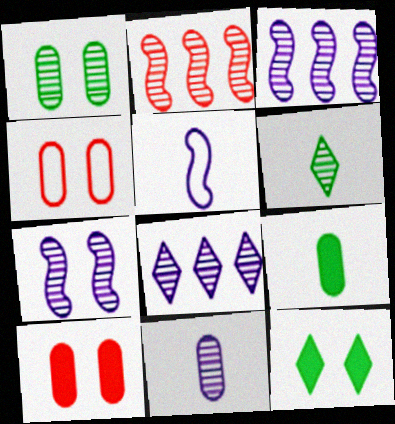[[4, 7, 12], 
[7, 8, 11]]